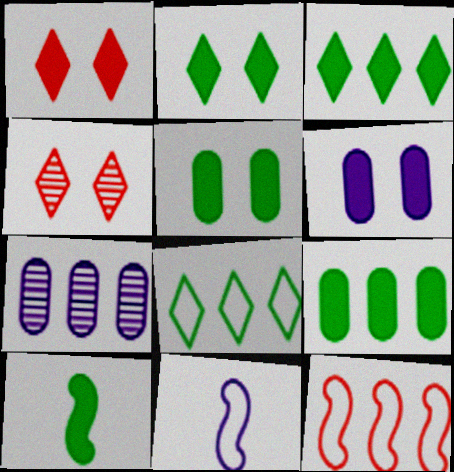[[2, 9, 10], 
[3, 5, 10], 
[3, 7, 12], 
[4, 9, 11]]